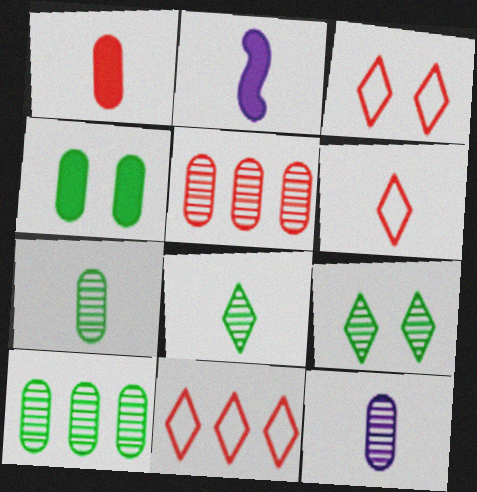[[2, 3, 10], 
[2, 6, 7], 
[3, 6, 11]]